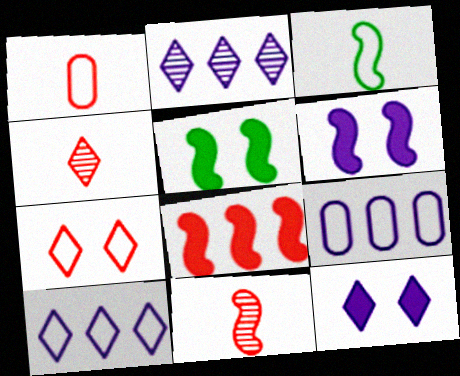[[1, 2, 5], 
[3, 7, 9], 
[4, 5, 9]]